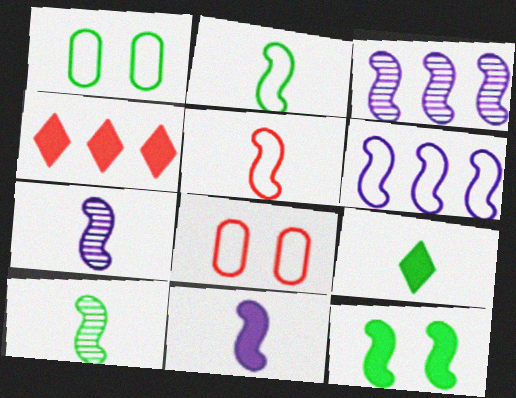[[1, 4, 7], 
[3, 5, 12], 
[3, 8, 9], 
[5, 10, 11]]